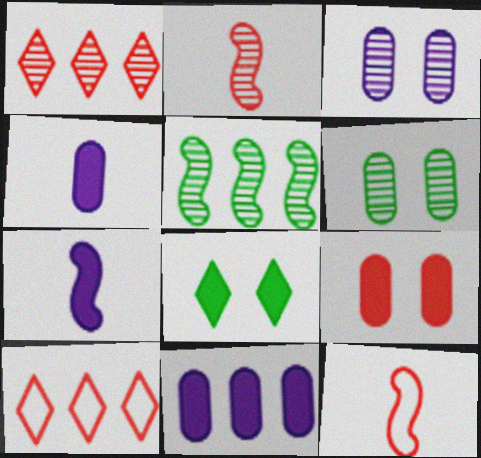[[1, 9, 12], 
[2, 9, 10], 
[5, 10, 11], 
[6, 7, 10]]